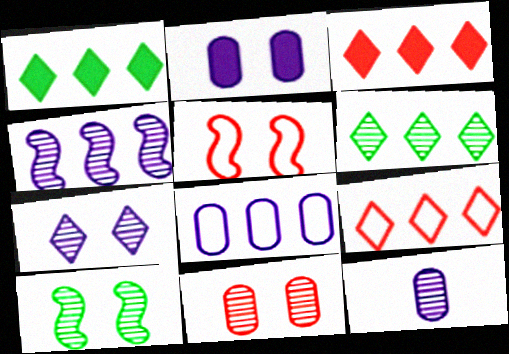[[1, 5, 12], 
[2, 8, 12], 
[4, 7, 12], 
[7, 10, 11]]